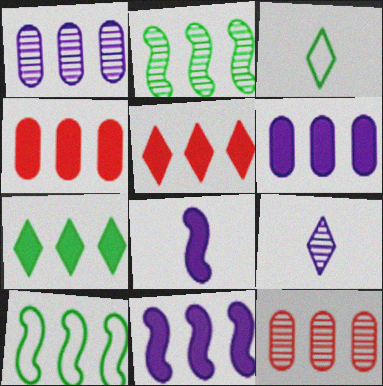[[1, 5, 10], 
[4, 7, 11]]